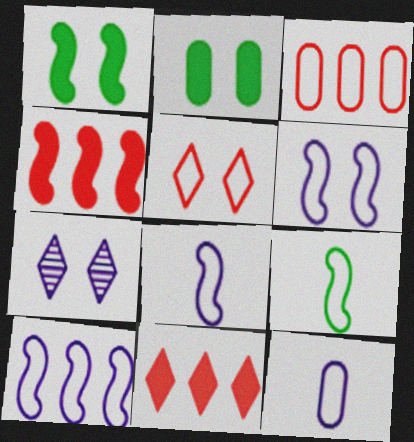[[6, 8, 10]]